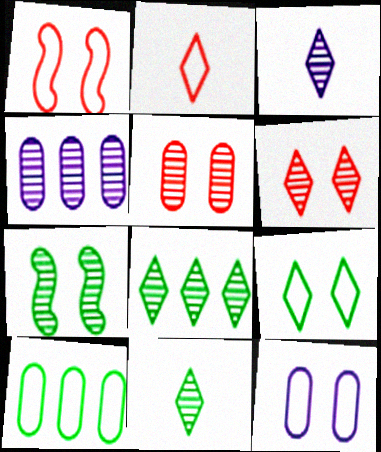[[1, 9, 12], 
[3, 6, 8]]